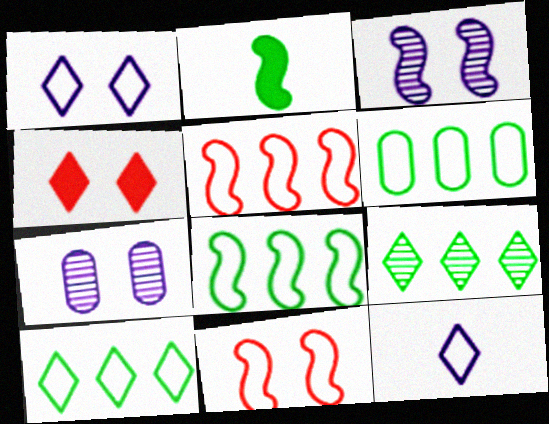[[2, 3, 5], 
[4, 9, 12], 
[6, 8, 10], 
[6, 11, 12]]